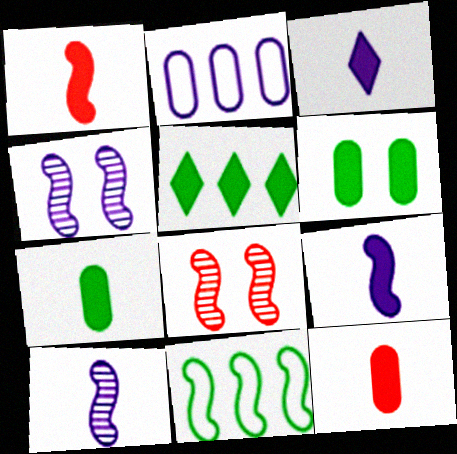[[1, 3, 7], 
[1, 4, 11], 
[2, 3, 4], 
[8, 9, 11]]